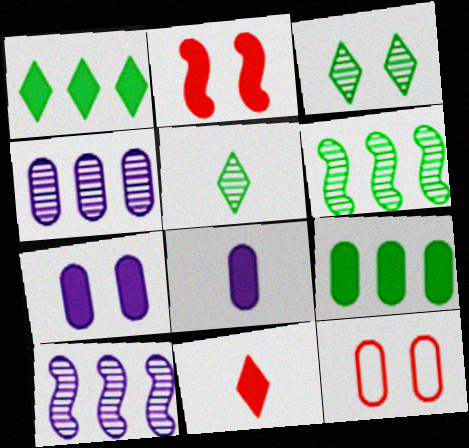[[1, 2, 8]]